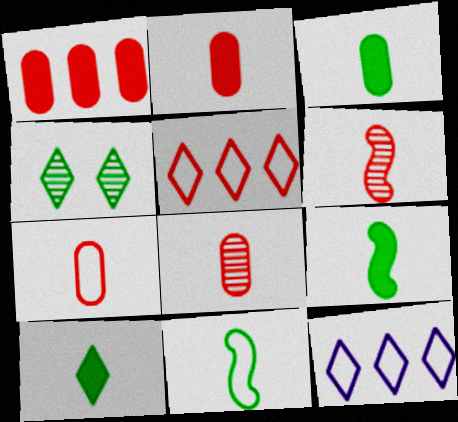[[2, 7, 8], 
[3, 9, 10]]